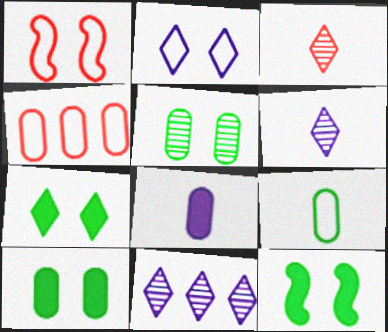[[4, 5, 8], 
[4, 6, 12], 
[7, 10, 12]]